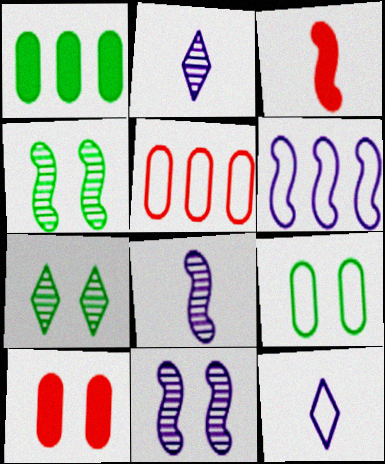[[3, 4, 6]]